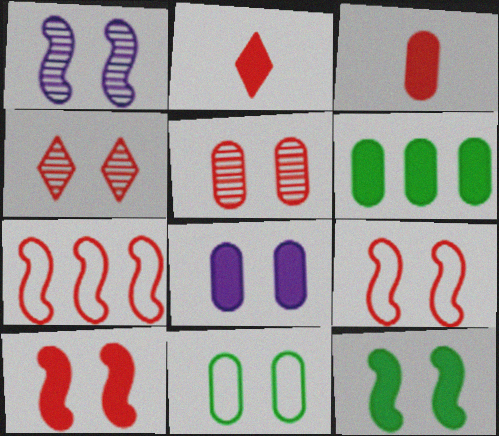[[1, 9, 12], 
[2, 5, 7], 
[3, 4, 7], 
[3, 6, 8], 
[5, 8, 11]]